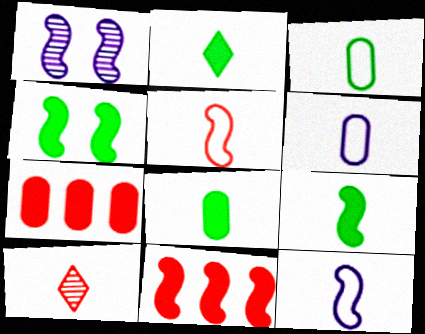[[2, 8, 9], 
[6, 9, 10], 
[8, 10, 12]]